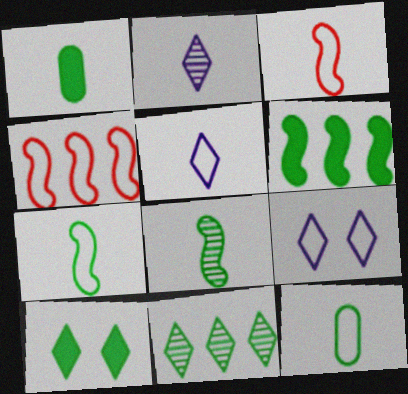[[1, 2, 3], 
[1, 6, 10], 
[3, 5, 12], 
[4, 9, 12]]